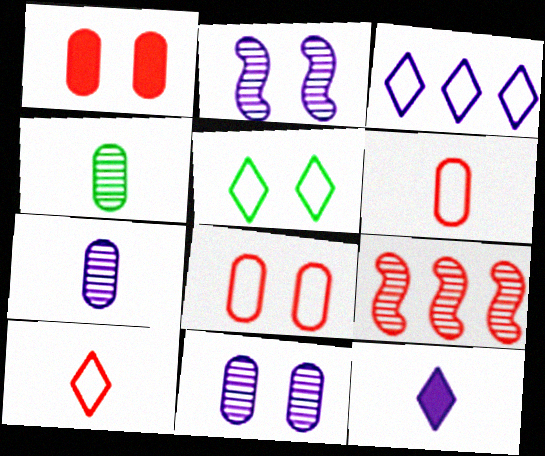[[1, 2, 5], 
[1, 9, 10], 
[3, 5, 10]]